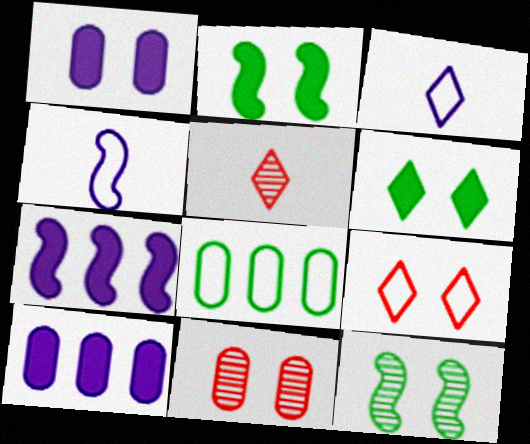[[1, 9, 12], 
[4, 8, 9]]